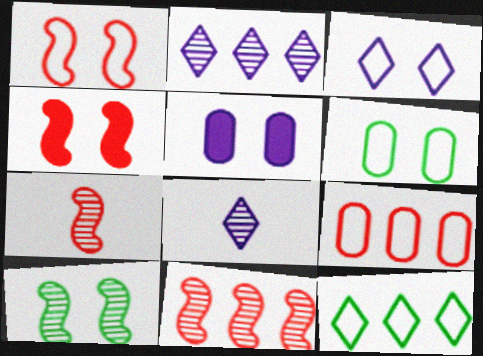[[1, 3, 6], 
[5, 7, 12]]